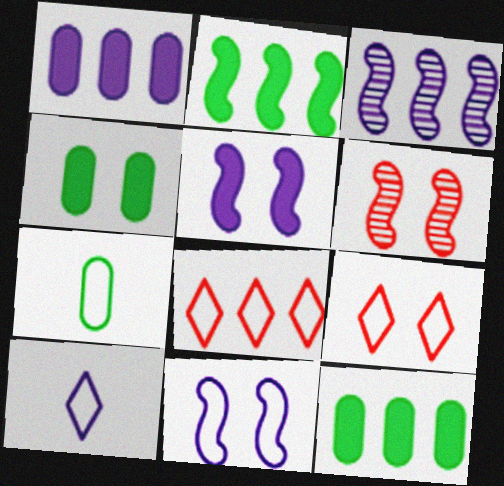[[3, 8, 12], 
[6, 10, 12], 
[7, 8, 11]]